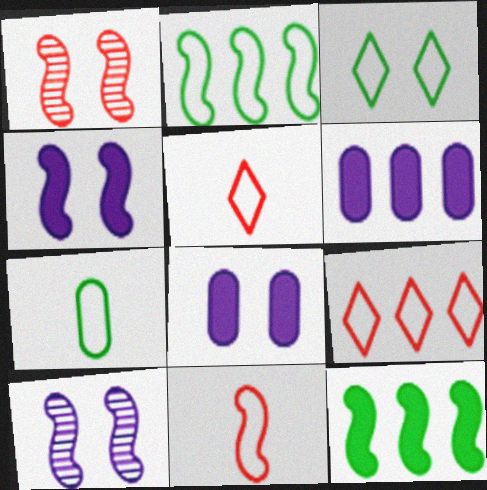[[1, 3, 8], 
[2, 3, 7], 
[10, 11, 12]]